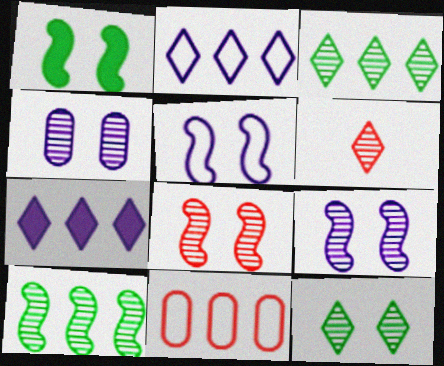[[1, 5, 8], 
[4, 6, 10], 
[4, 8, 12], 
[7, 10, 11]]